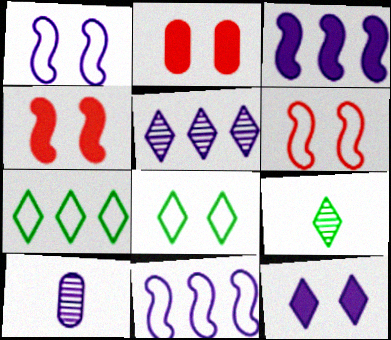[[2, 9, 11], 
[4, 7, 10], 
[10, 11, 12]]